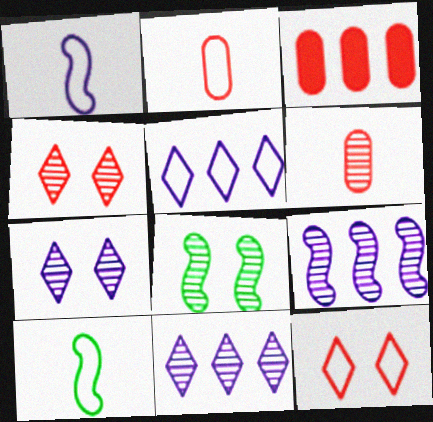[[3, 7, 10], 
[6, 8, 11]]